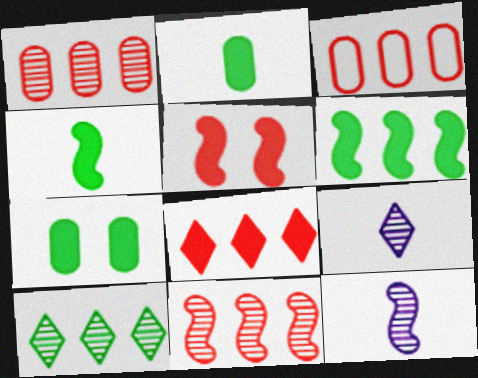[[3, 8, 11]]